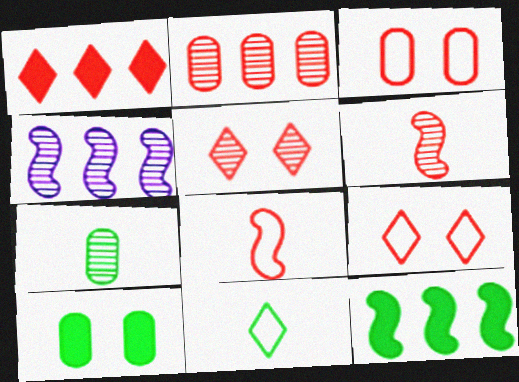[[1, 3, 6], 
[2, 5, 6], 
[4, 5, 7]]